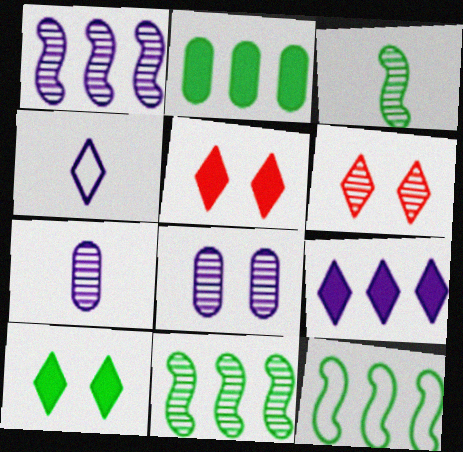[[5, 7, 12], 
[6, 7, 11]]